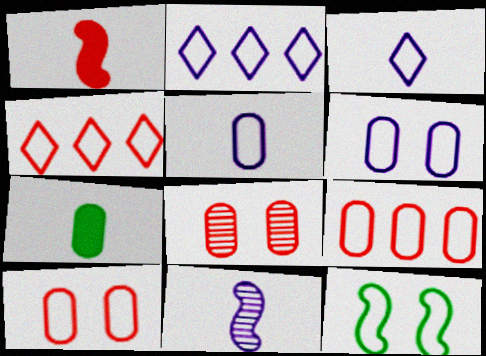[[1, 4, 8], 
[3, 9, 12], 
[4, 5, 12]]